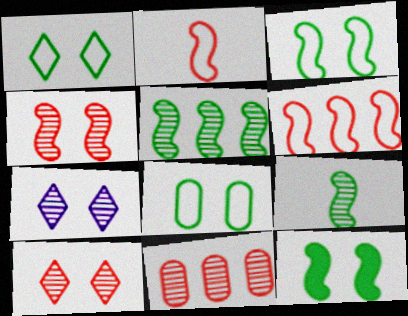[[1, 3, 8], 
[7, 9, 11]]